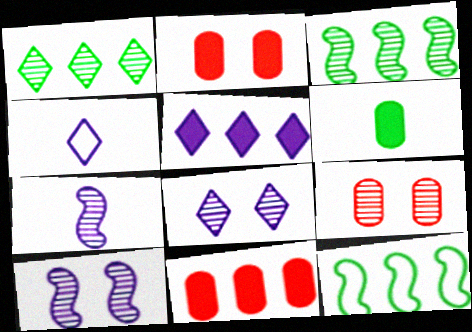[[1, 7, 9], 
[2, 3, 4], 
[4, 5, 8]]